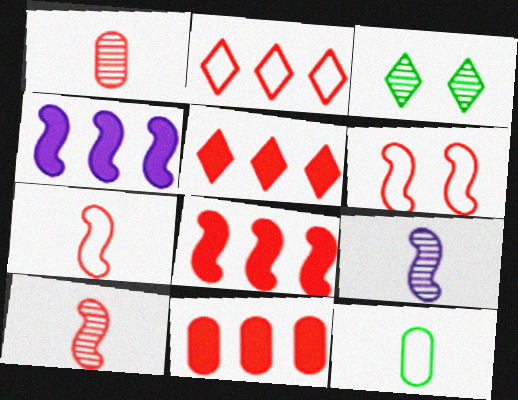[[1, 5, 6], 
[5, 8, 11], 
[6, 8, 10]]